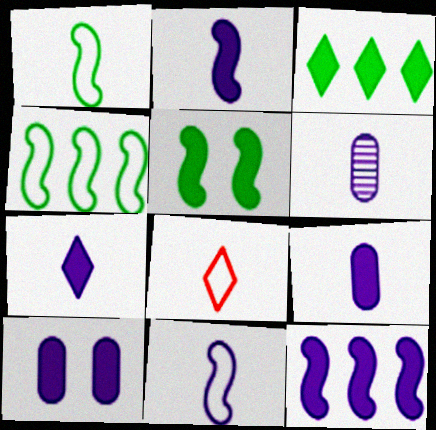[[2, 7, 9], 
[6, 7, 11], 
[7, 10, 12]]